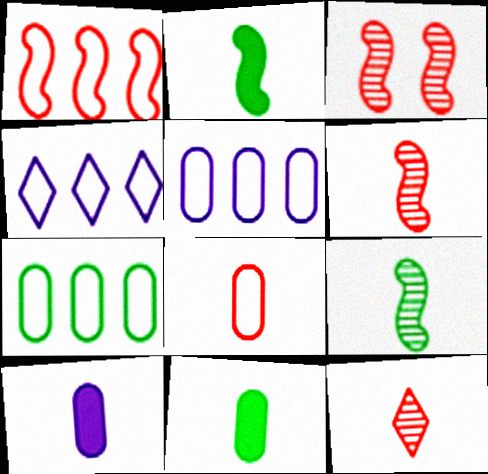[[1, 4, 7], 
[3, 4, 11]]